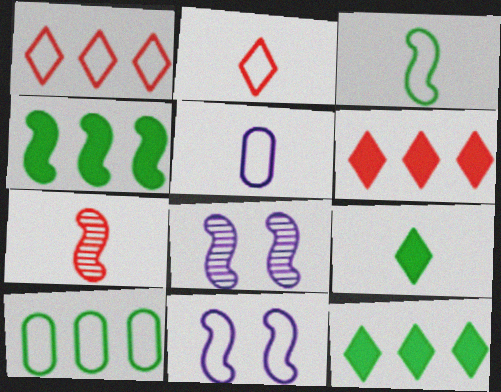[[2, 3, 5], 
[2, 10, 11], 
[4, 7, 11], 
[5, 7, 9]]